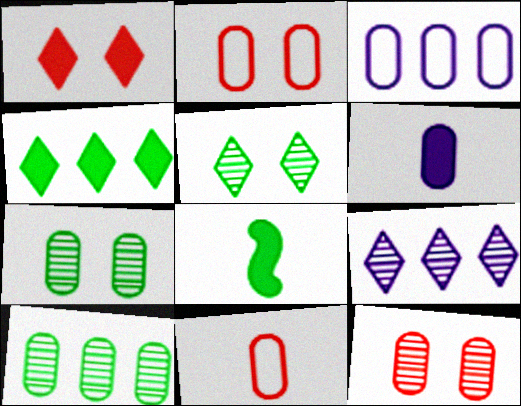[[2, 6, 10], 
[2, 8, 9]]